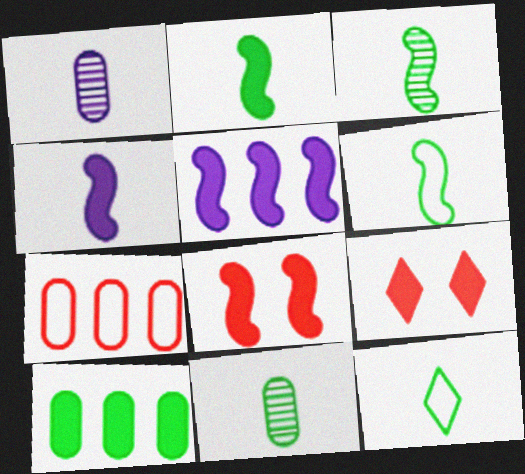[[2, 3, 6], 
[2, 5, 8], 
[2, 11, 12], 
[4, 9, 10]]